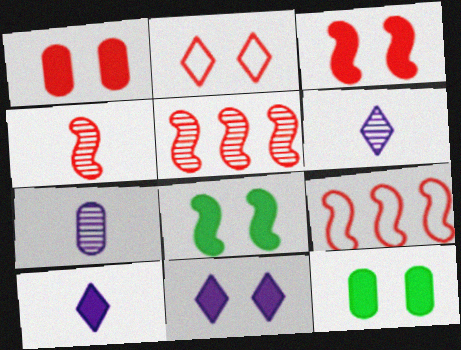[[1, 8, 11], 
[3, 4, 9], 
[3, 11, 12], 
[6, 9, 12]]